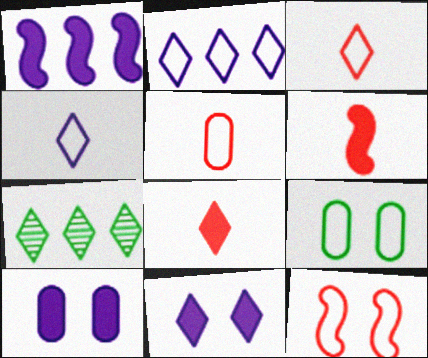[[3, 7, 11]]